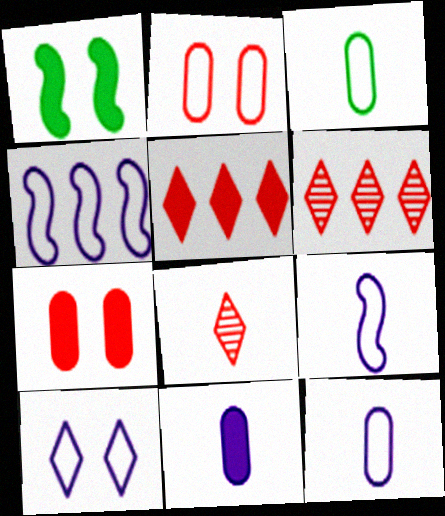[[1, 5, 11], 
[1, 6, 12], 
[4, 10, 12]]